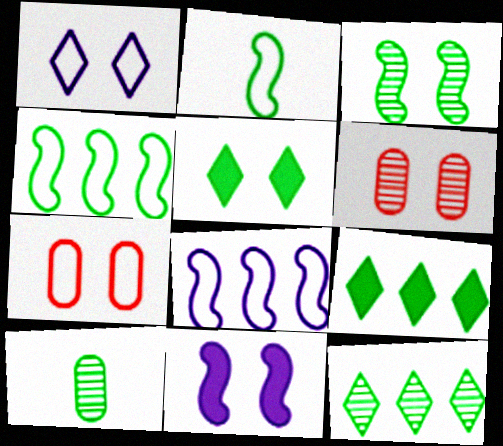[[3, 10, 12], 
[4, 5, 10]]